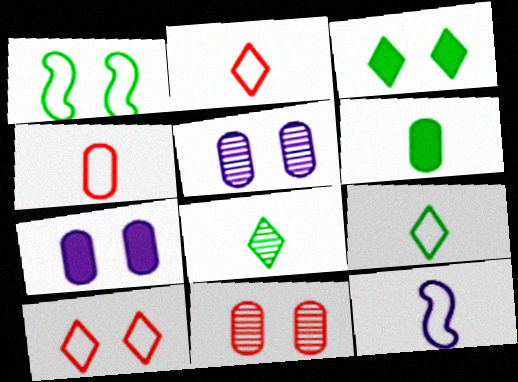[[4, 9, 12]]